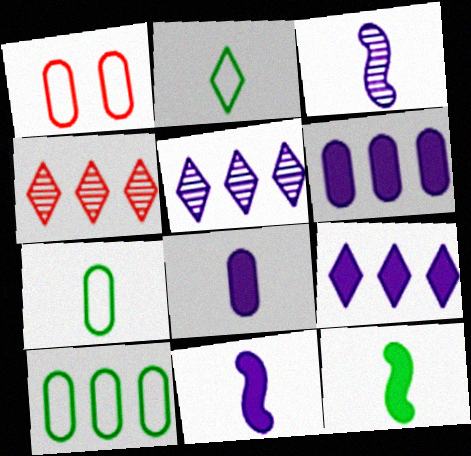[[1, 5, 12]]